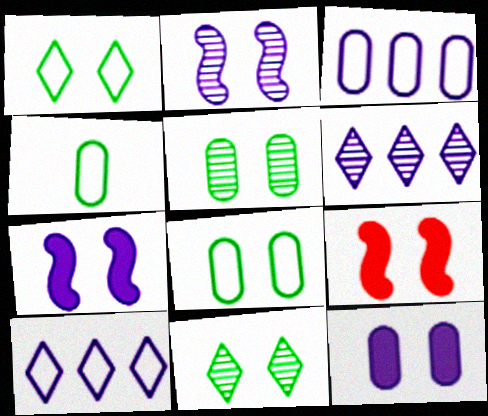[[4, 6, 9]]